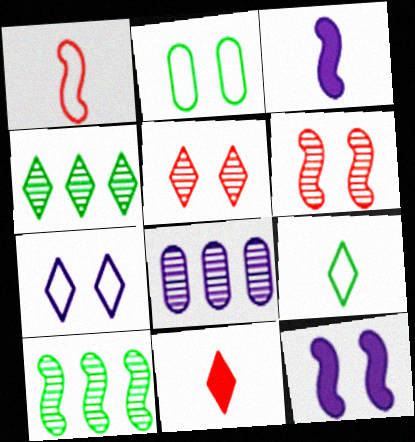[[1, 10, 12], 
[2, 5, 12], 
[3, 7, 8], 
[4, 7, 11]]